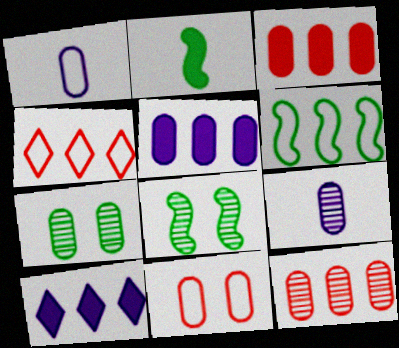[[1, 3, 7], 
[2, 6, 8], 
[6, 10, 12], 
[7, 9, 12]]